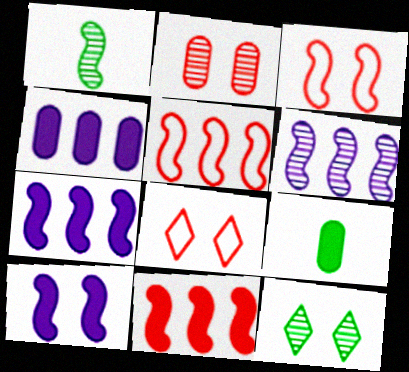[[1, 3, 7], 
[1, 4, 8], 
[1, 5, 10], 
[6, 8, 9]]